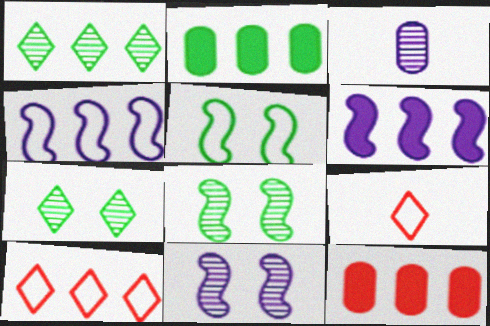[[1, 4, 12], 
[2, 9, 11]]